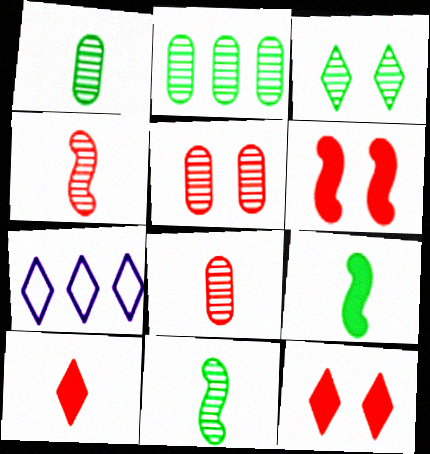[[1, 6, 7], 
[2, 3, 11], 
[3, 7, 10], 
[5, 7, 9]]